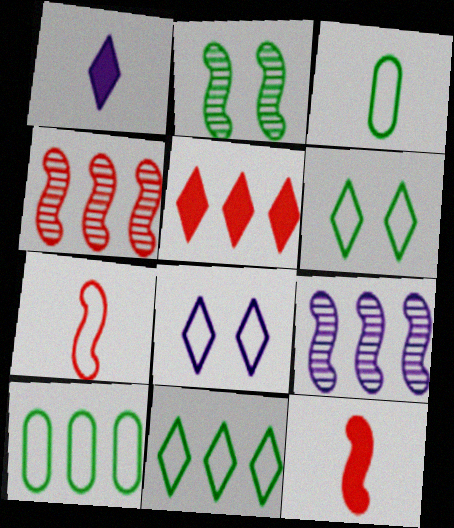[[5, 9, 10], 
[7, 8, 10]]